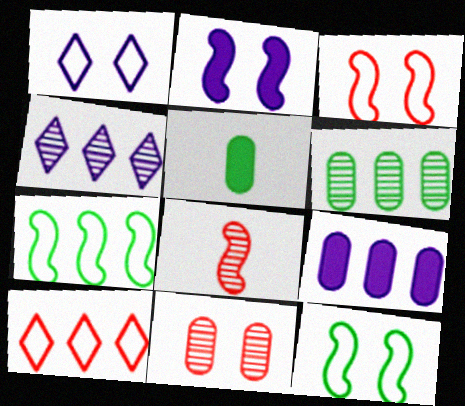[[2, 7, 8], 
[3, 4, 5]]